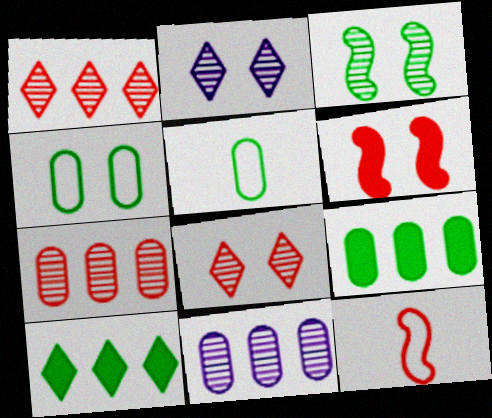[[2, 4, 6], 
[2, 9, 12], 
[3, 5, 10]]